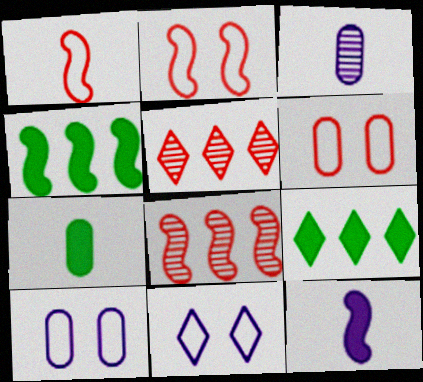[[2, 3, 9], 
[7, 8, 11]]